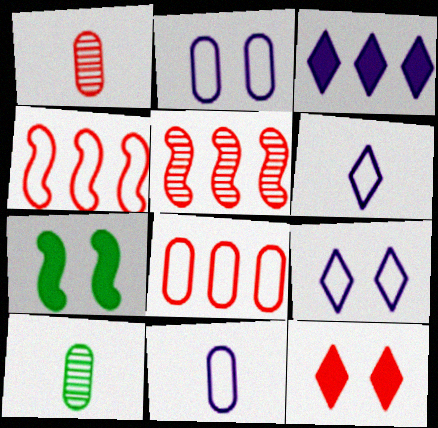[[1, 4, 12]]